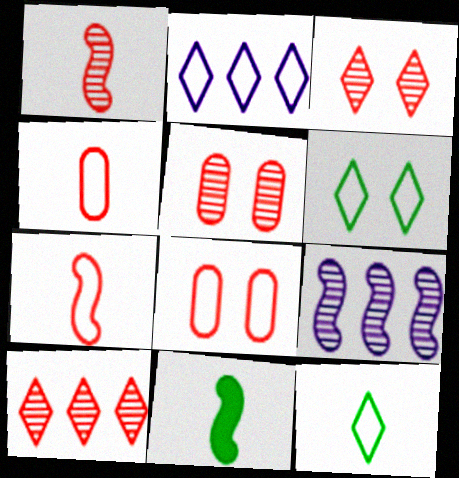[[1, 5, 10], 
[2, 5, 11]]